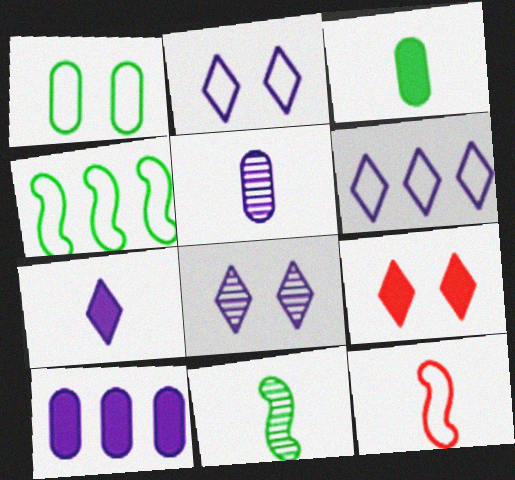[[1, 6, 12], 
[4, 5, 9], 
[6, 7, 8]]